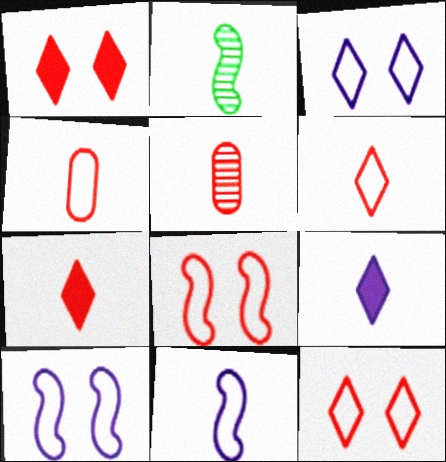[[2, 4, 9]]